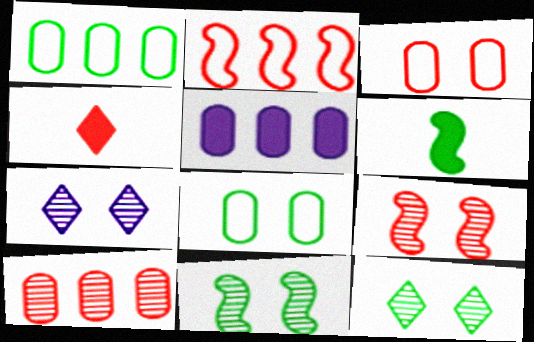[[1, 5, 10], 
[1, 6, 12]]